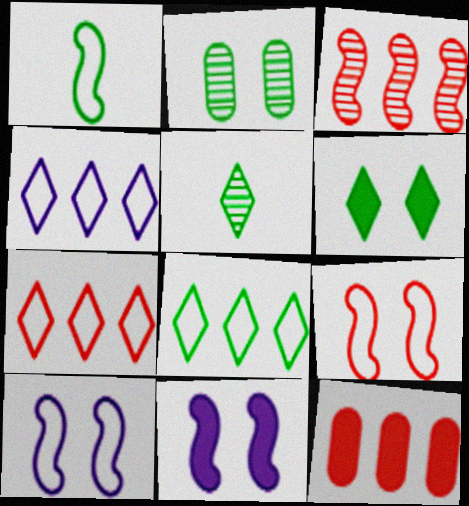[[1, 3, 11], 
[3, 7, 12], 
[4, 7, 8], 
[5, 6, 8], 
[5, 10, 12]]